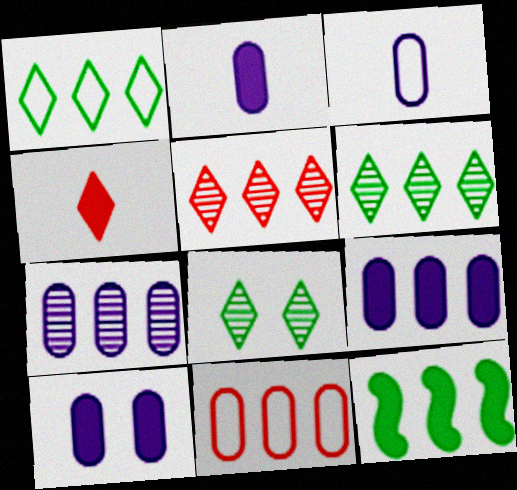[[2, 9, 10], 
[3, 7, 10], 
[4, 10, 12]]